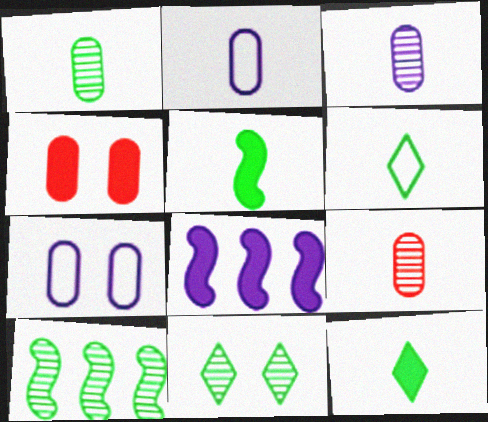[[1, 3, 9], 
[1, 5, 6], 
[1, 10, 11], 
[4, 8, 12]]